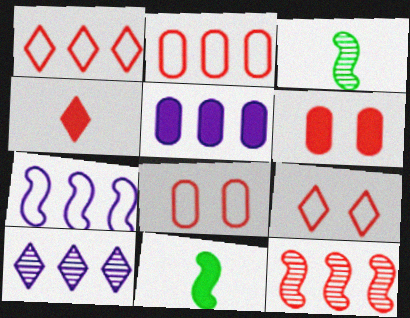[[3, 5, 9], 
[4, 8, 12], 
[5, 7, 10], 
[8, 10, 11]]